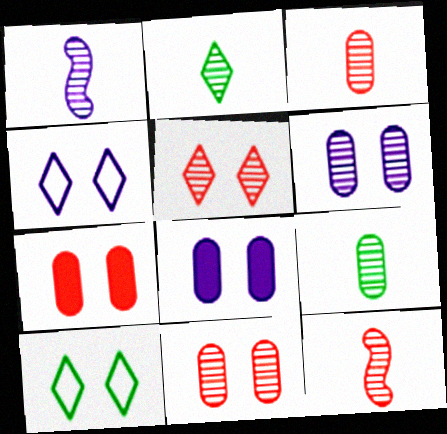[[1, 2, 3]]